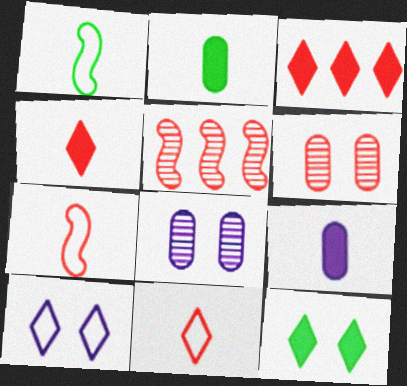[[1, 3, 8], 
[2, 5, 10], 
[3, 6, 7]]